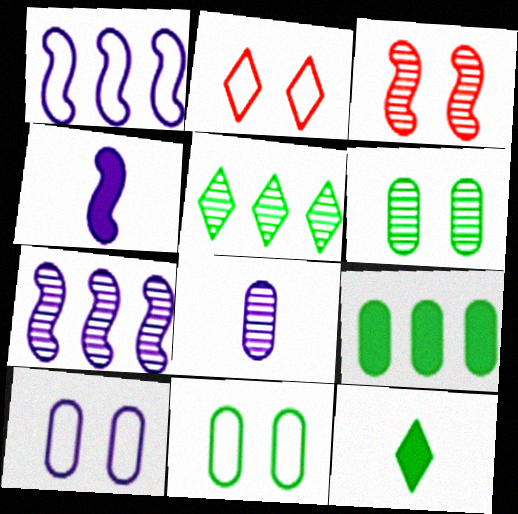[[3, 5, 8]]